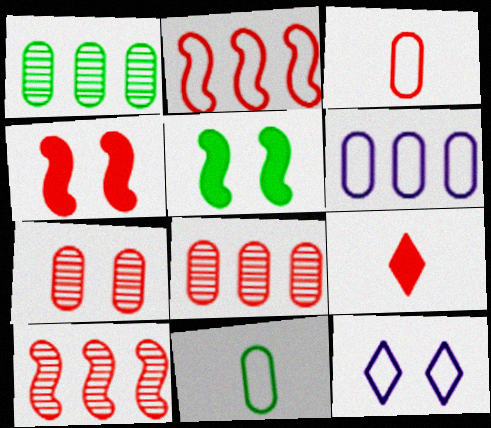[[2, 7, 9], 
[2, 11, 12], 
[5, 7, 12]]